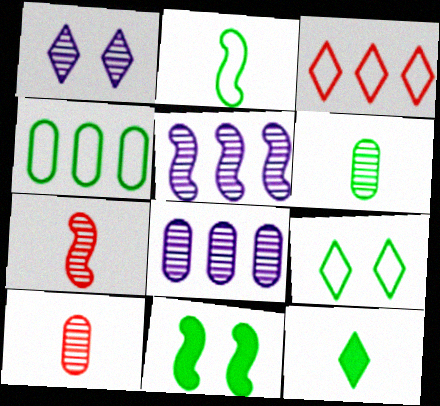[[1, 3, 12], 
[2, 4, 9], 
[2, 6, 12]]